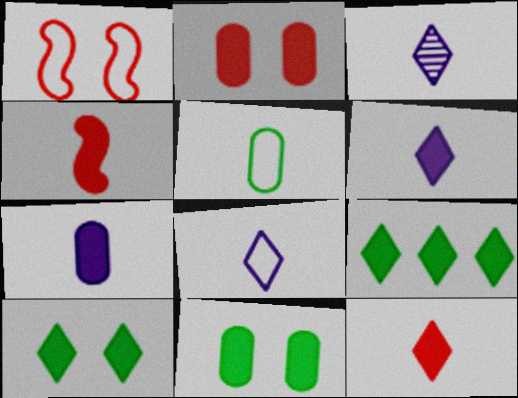[[3, 4, 5], 
[3, 6, 8]]